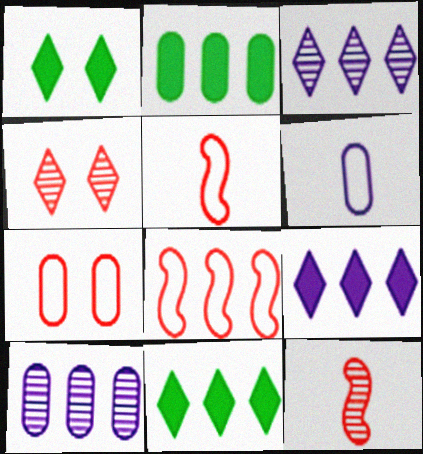[[1, 5, 10], 
[2, 3, 8], 
[8, 10, 11]]